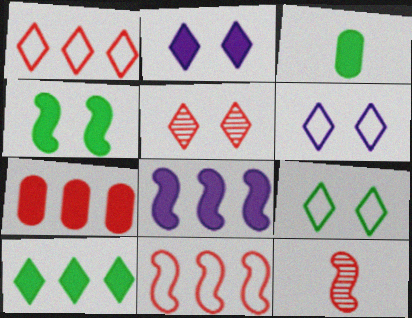[[2, 5, 9], 
[3, 4, 10], 
[7, 8, 10]]